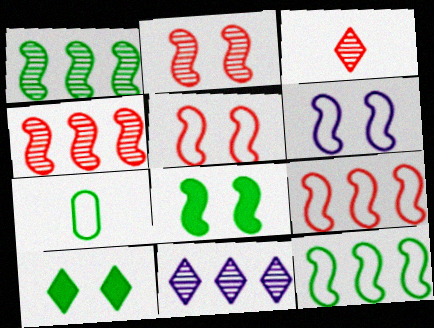[[1, 7, 10], 
[2, 6, 8]]